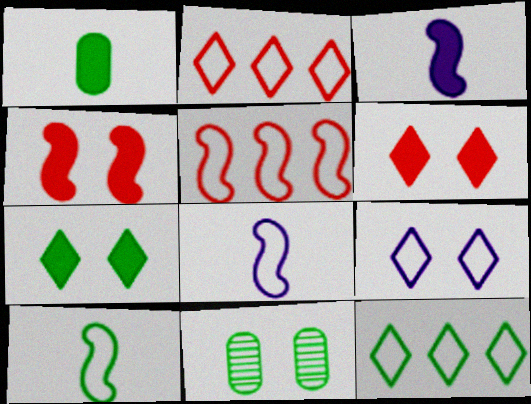[[2, 3, 11], 
[4, 9, 11]]